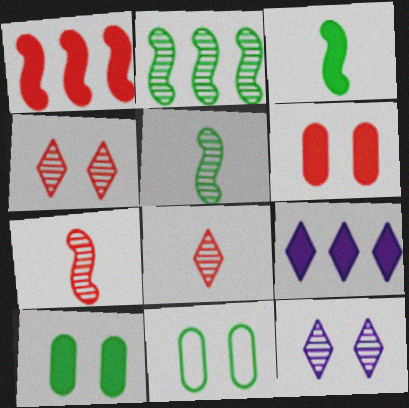[[3, 6, 9], 
[7, 9, 11]]